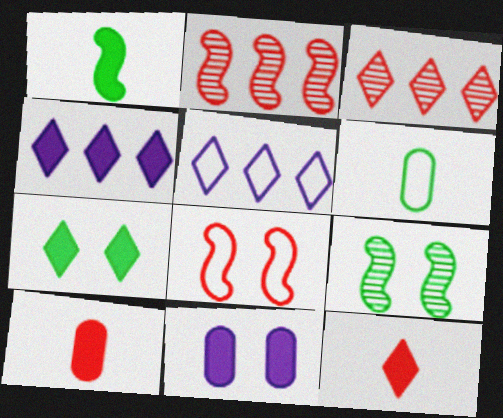[[3, 8, 10], 
[4, 7, 12], 
[5, 6, 8], 
[5, 9, 10]]